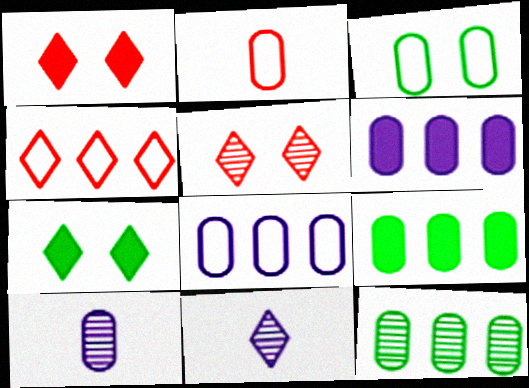[[2, 3, 8], 
[4, 7, 11]]